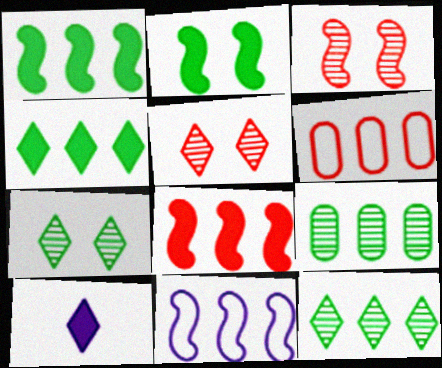[]